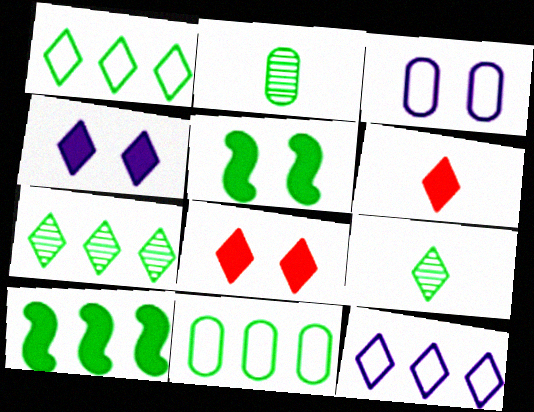[[1, 2, 5], 
[5, 9, 11], 
[7, 10, 11], 
[8, 9, 12]]